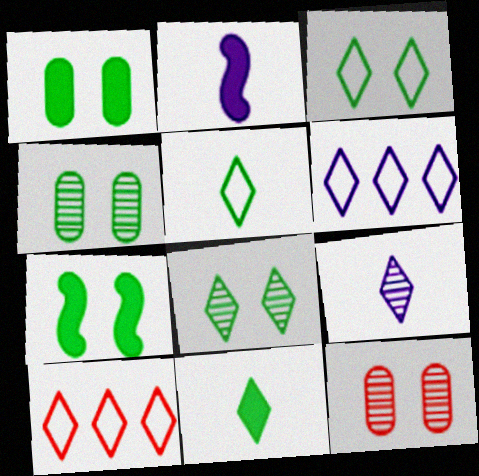[[2, 4, 10], 
[3, 4, 7]]